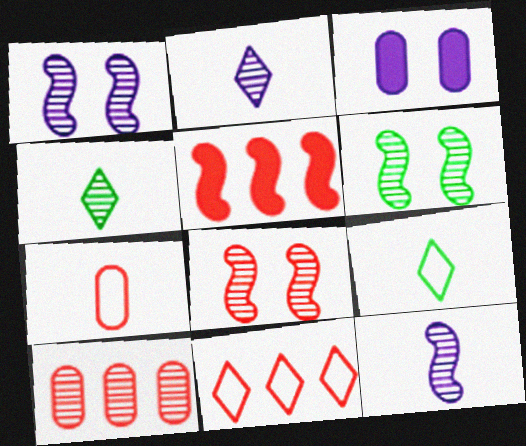[[1, 4, 10], 
[1, 6, 8], 
[2, 6, 10], 
[5, 10, 11]]